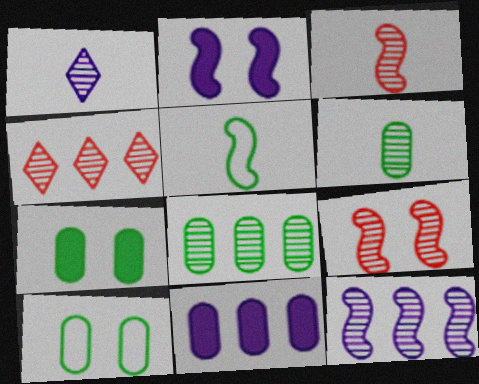[[1, 3, 6], 
[1, 8, 9], 
[4, 8, 12]]